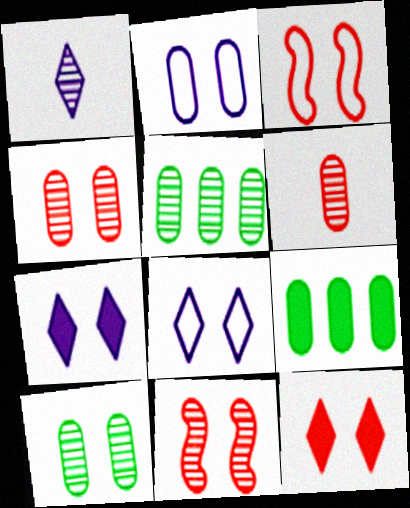[[1, 3, 9], 
[1, 5, 11], 
[2, 6, 9], 
[3, 4, 12], 
[3, 7, 10]]